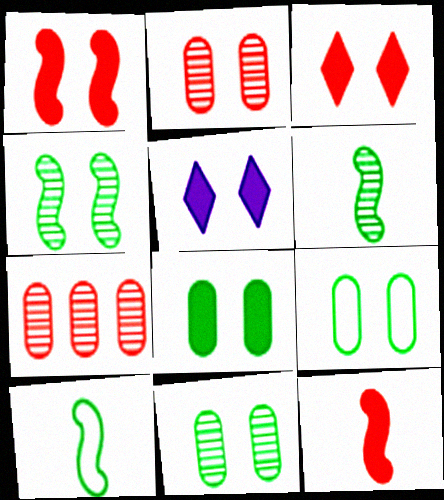[[1, 5, 8], 
[5, 7, 10], 
[8, 9, 11]]